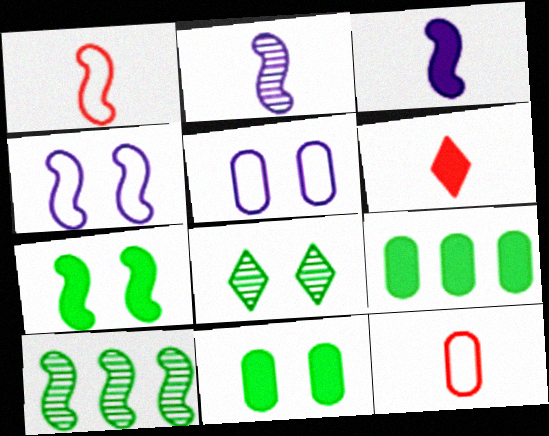[[5, 6, 10]]